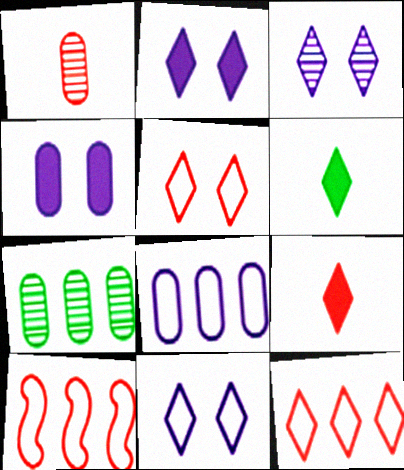[[2, 3, 11], 
[3, 6, 12]]